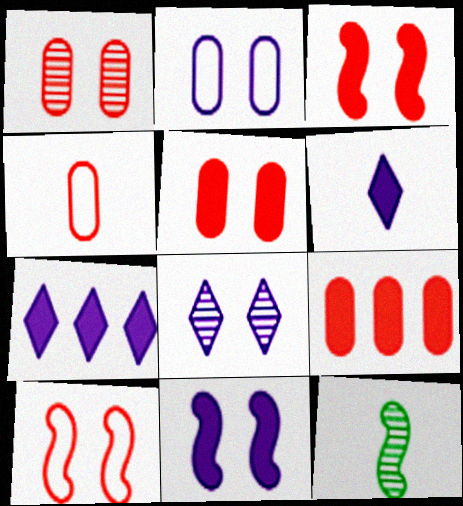[[1, 4, 9], 
[2, 8, 11], 
[4, 6, 12]]